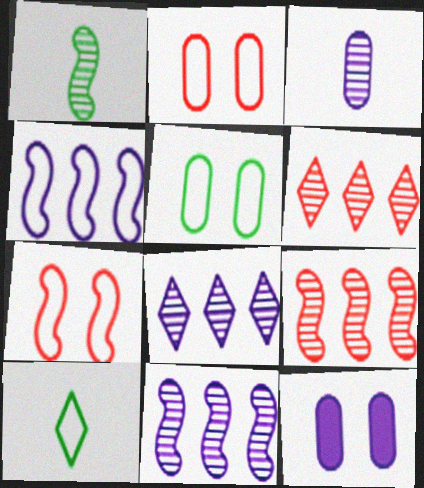[[2, 4, 10], 
[9, 10, 12]]